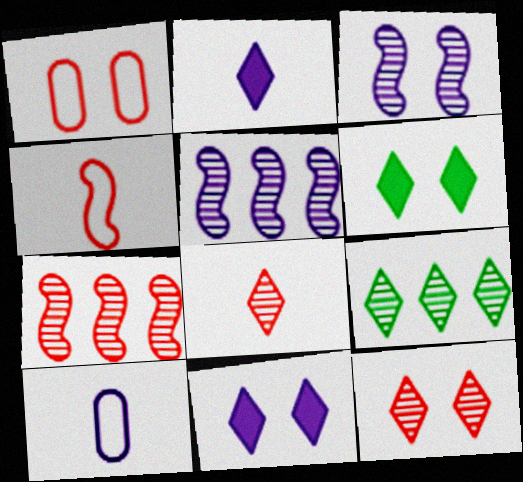[[1, 3, 6], 
[5, 10, 11], 
[6, 7, 10]]